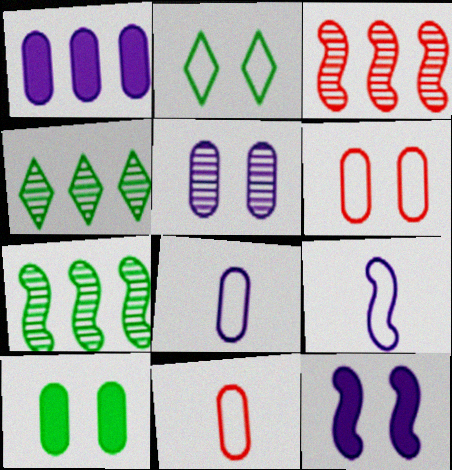[[1, 5, 8], 
[4, 11, 12], 
[5, 6, 10]]